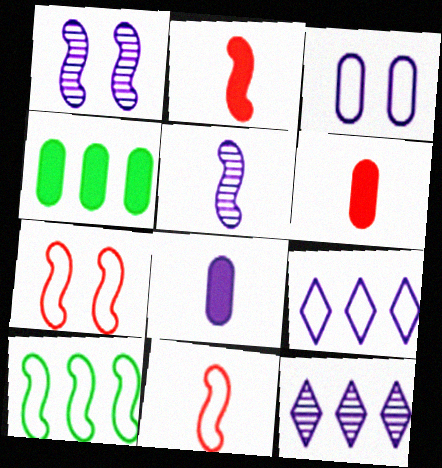[[1, 2, 10], 
[1, 8, 9]]